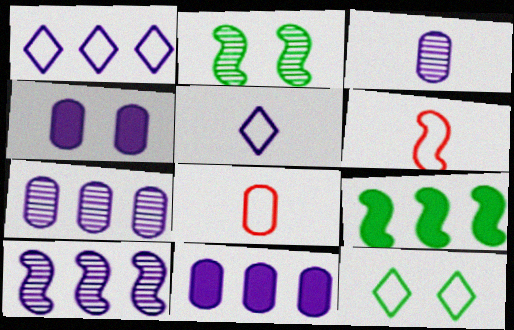[[1, 10, 11], 
[4, 5, 10]]